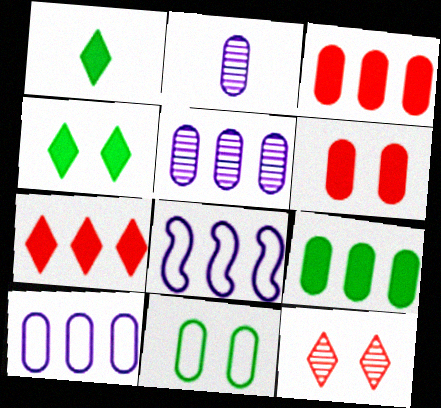[[2, 3, 11]]